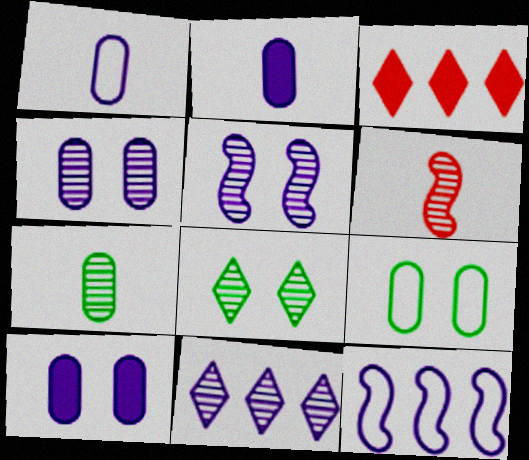[]